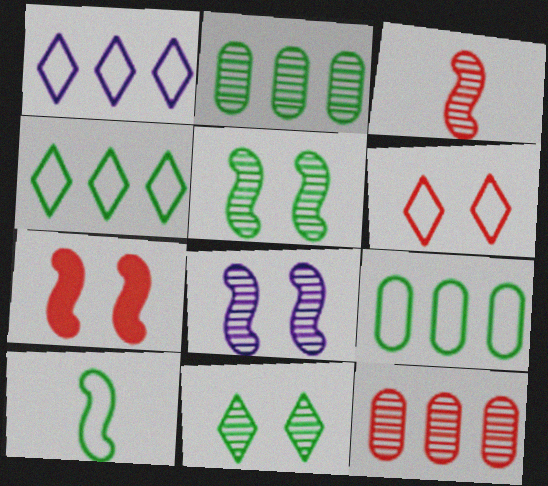[]